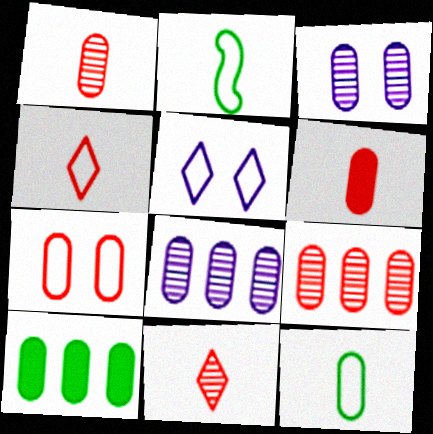[[6, 7, 9]]